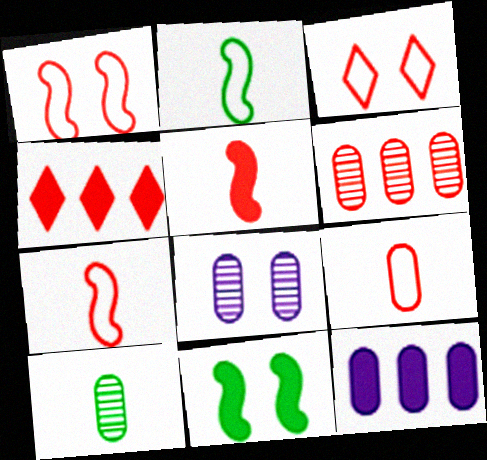[[2, 4, 8], 
[3, 5, 6], 
[3, 8, 11], 
[6, 8, 10]]